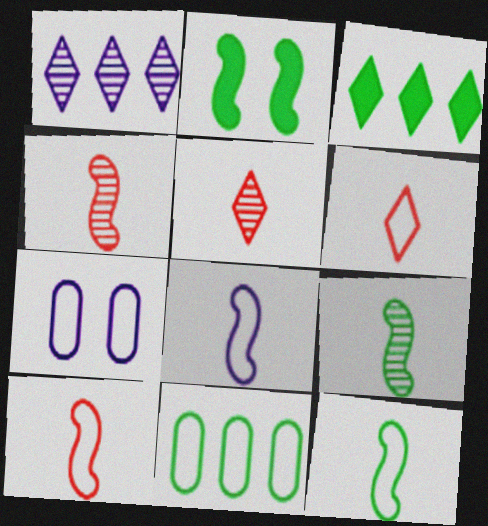[[3, 4, 7], 
[8, 10, 12]]